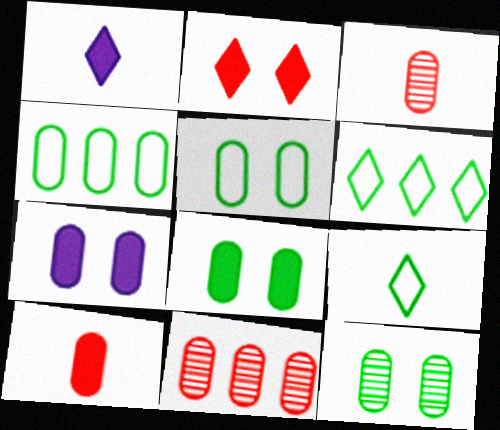[[3, 4, 7], 
[5, 8, 12]]